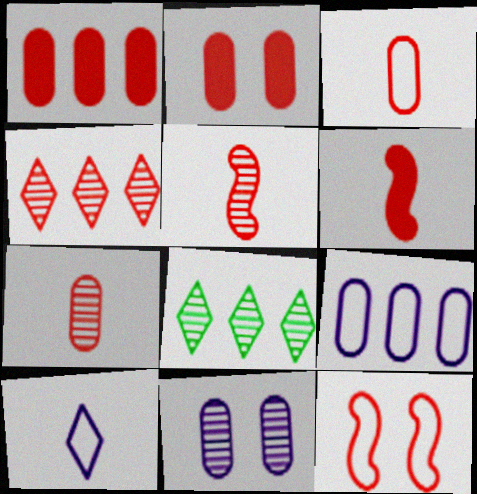[[5, 8, 11]]